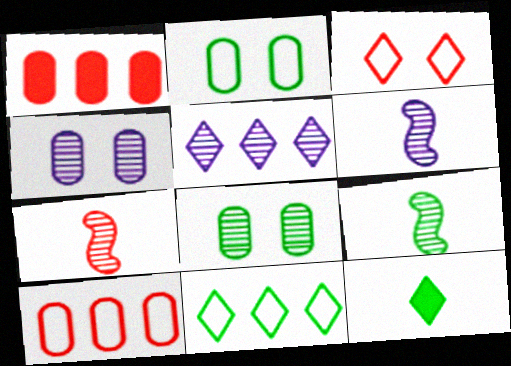[[1, 3, 7], 
[3, 5, 12], 
[4, 5, 6], 
[5, 7, 8], 
[6, 7, 9]]